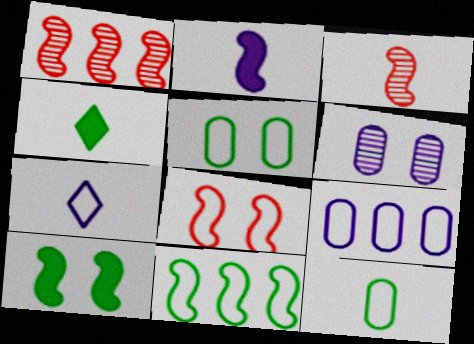[]